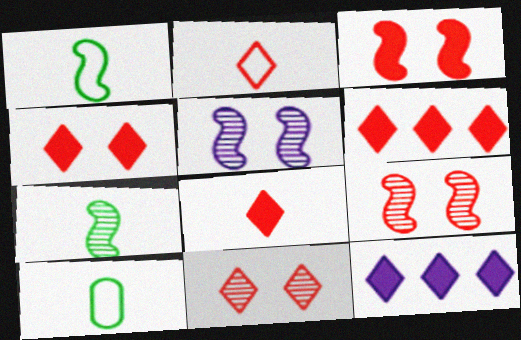[[2, 6, 11], 
[4, 6, 8], 
[5, 6, 10], 
[9, 10, 12]]